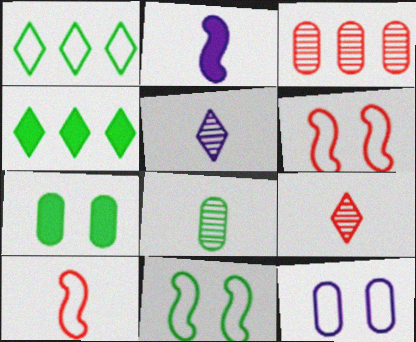[[1, 10, 12], 
[4, 8, 11]]